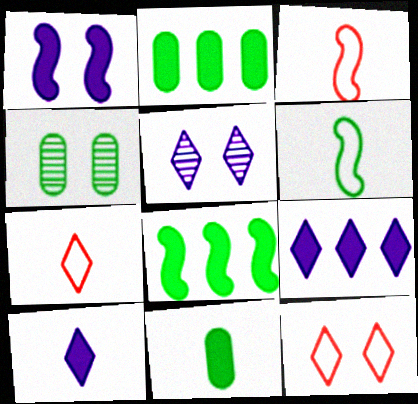[[1, 4, 12], 
[2, 3, 5], 
[3, 4, 9]]